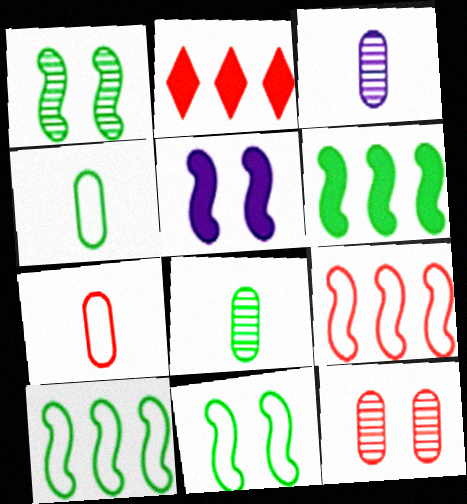[[2, 3, 11]]